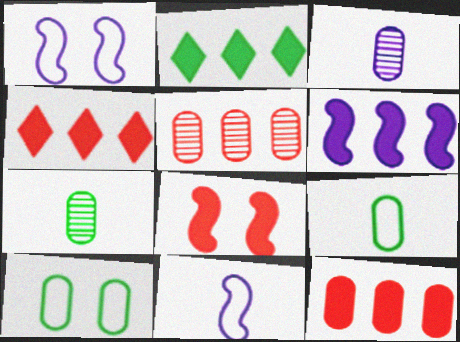[[1, 4, 7], 
[2, 6, 12], 
[3, 10, 12]]